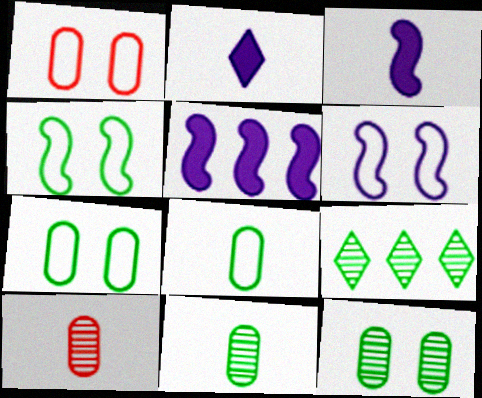[[1, 3, 9]]